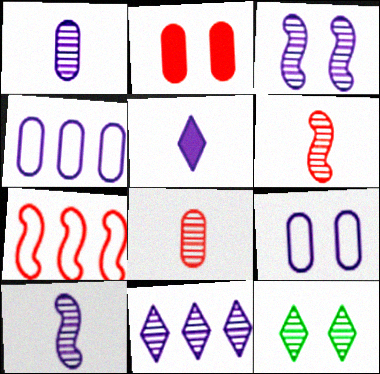[[1, 3, 11], 
[3, 4, 5]]